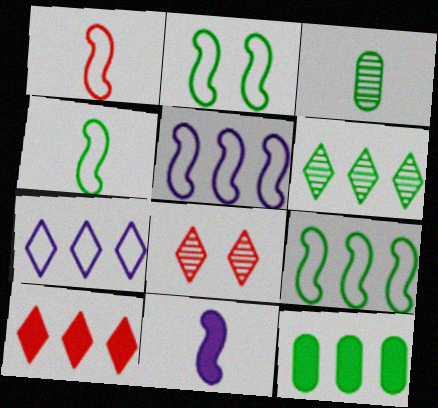[[1, 2, 5], 
[2, 4, 9], 
[6, 7, 10], 
[6, 9, 12]]